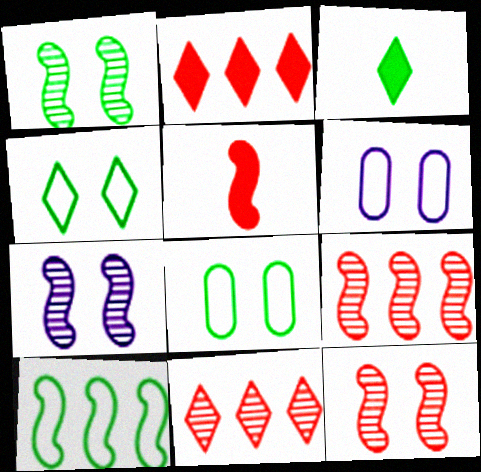[[1, 7, 12], 
[3, 6, 9], 
[5, 7, 10]]